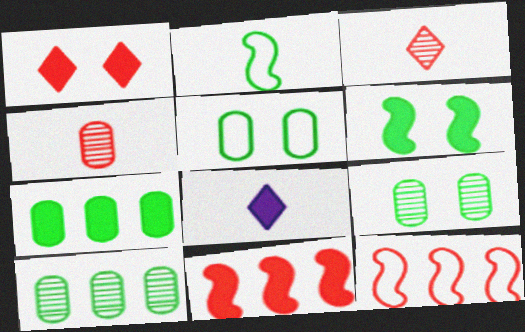[[1, 4, 12], 
[2, 4, 8], 
[8, 9, 12]]